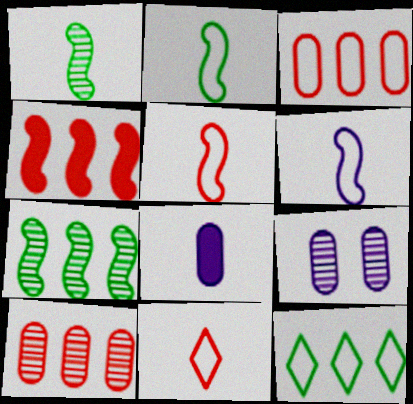[[1, 8, 11], 
[2, 5, 6]]